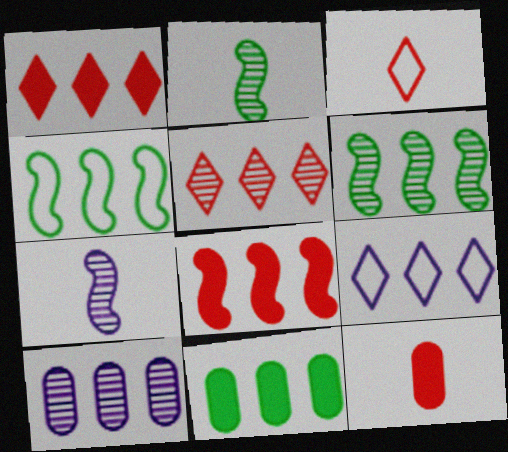[[1, 4, 10], 
[5, 6, 10]]